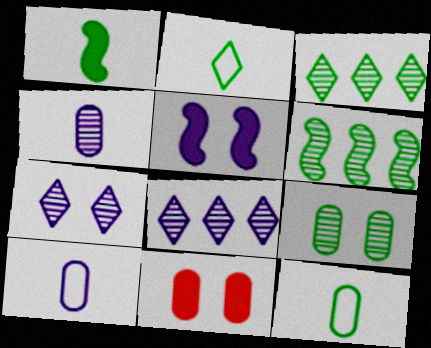[[5, 8, 10]]